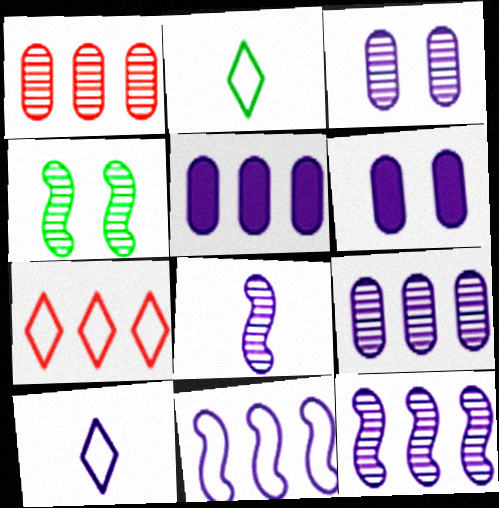[[6, 10, 12]]